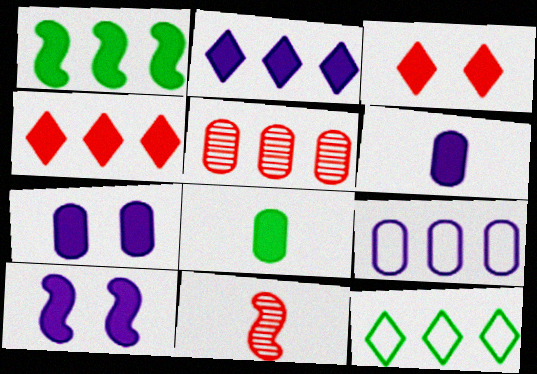[[1, 3, 6], 
[2, 6, 10], 
[4, 8, 10], 
[7, 11, 12]]